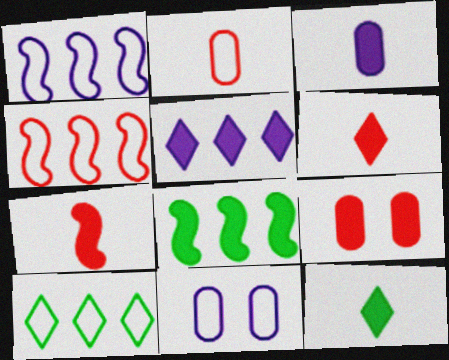[[3, 7, 12]]